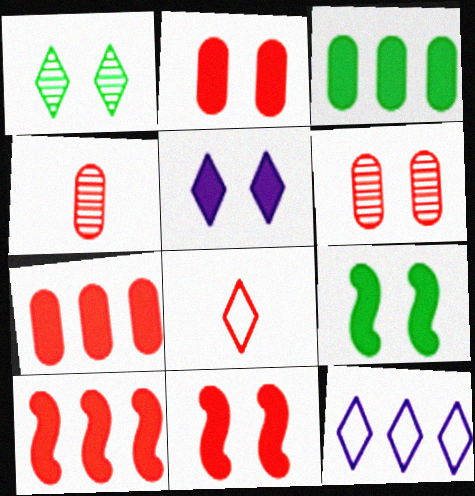[[2, 5, 9], 
[4, 9, 12], 
[6, 8, 10]]